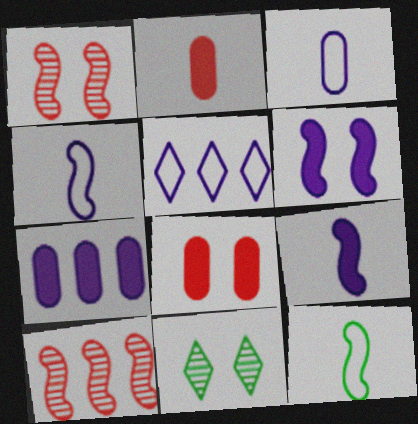[[6, 10, 12]]